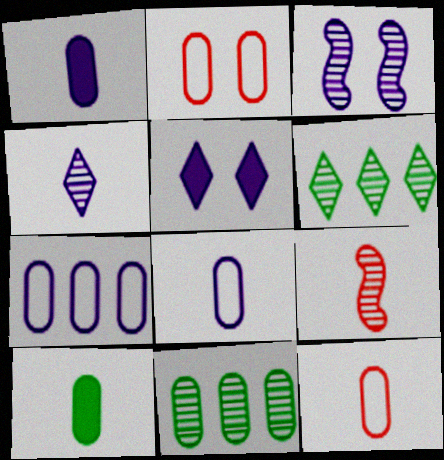[[1, 2, 11]]